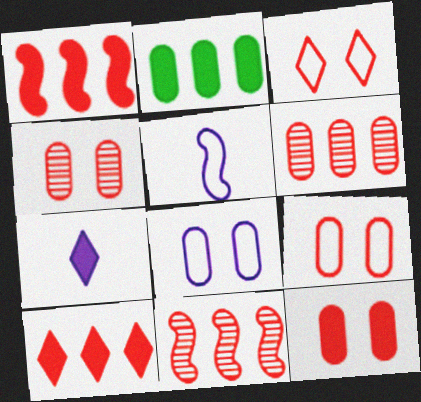[[4, 9, 12]]